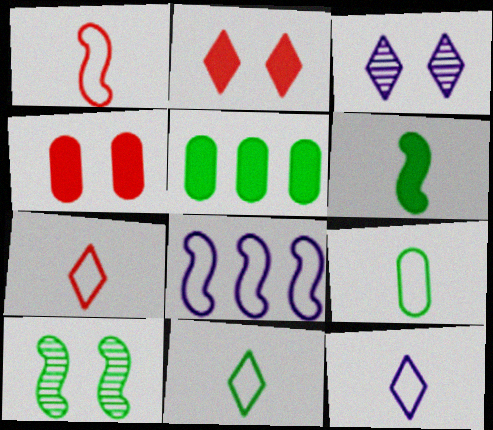[[1, 3, 5], 
[1, 9, 12], 
[5, 10, 11], 
[7, 11, 12]]